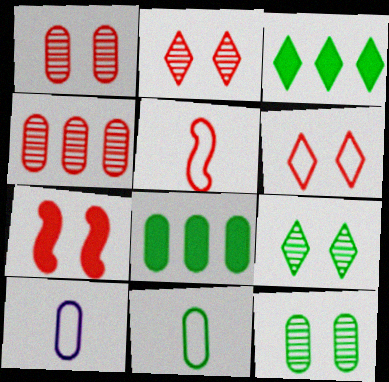[[1, 6, 7], 
[1, 8, 10], 
[8, 11, 12]]